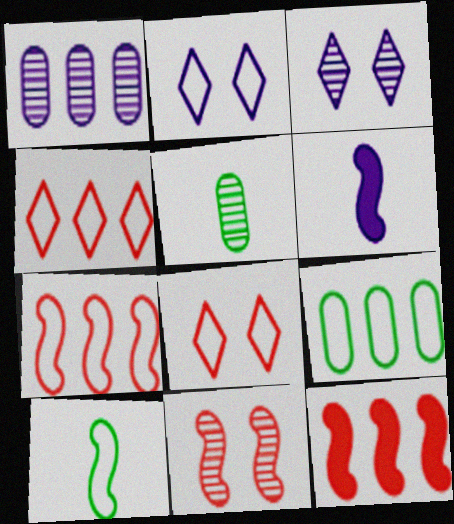[[1, 2, 6], 
[2, 5, 12]]